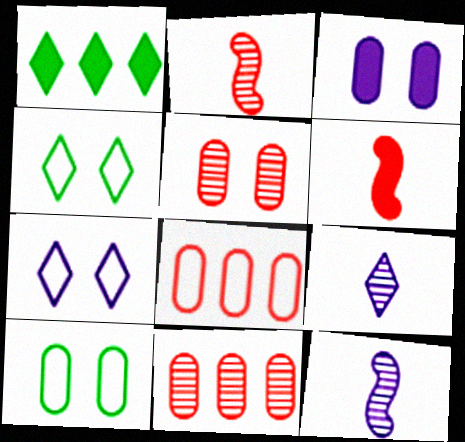[[1, 3, 6], 
[3, 5, 10]]